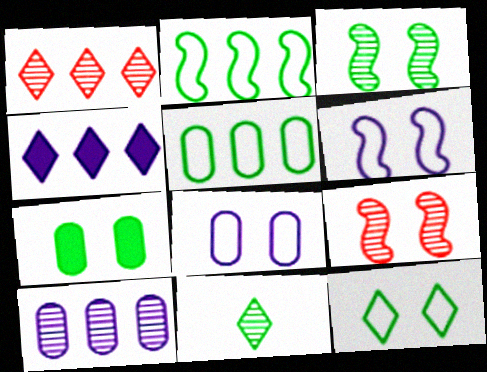[[2, 7, 11], 
[3, 7, 12], 
[9, 10, 11]]